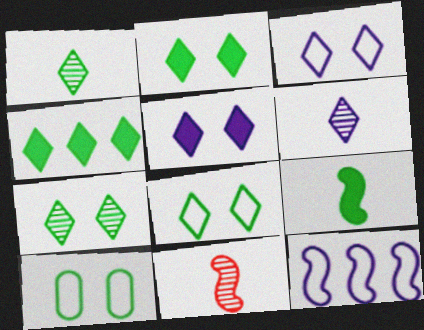[[1, 4, 8], 
[2, 7, 8]]